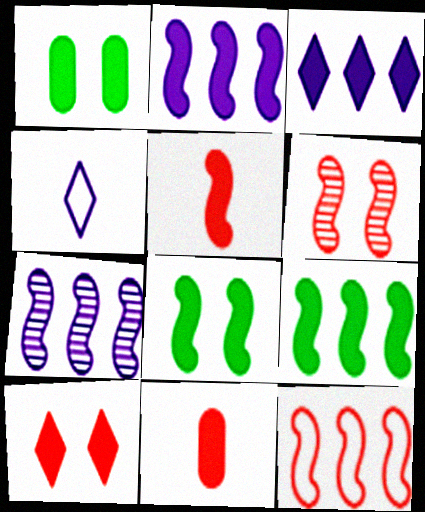[[1, 3, 5], 
[2, 5, 8], 
[3, 8, 11], 
[5, 6, 12], 
[7, 9, 12]]